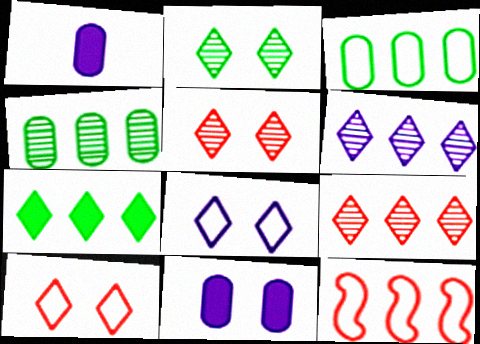[[1, 2, 12]]